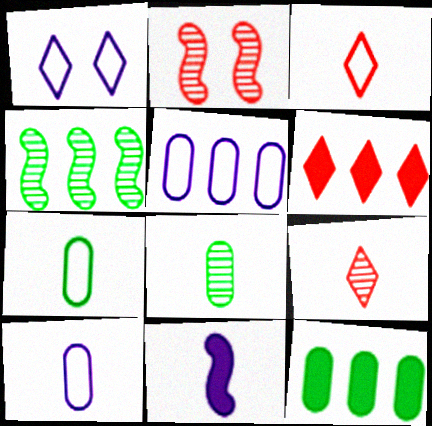[[3, 8, 11], 
[4, 5, 6], 
[7, 9, 11]]